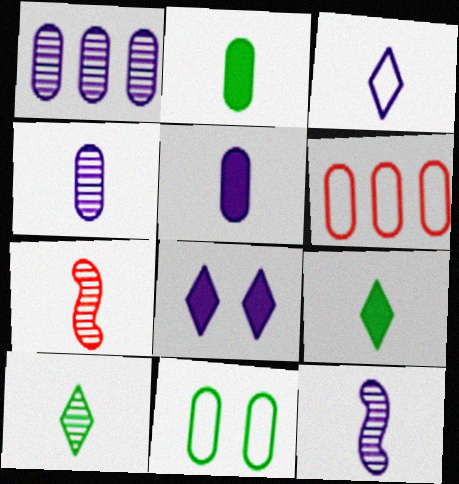[[2, 3, 7], 
[3, 5, 12], 
[4, 7, 10]]